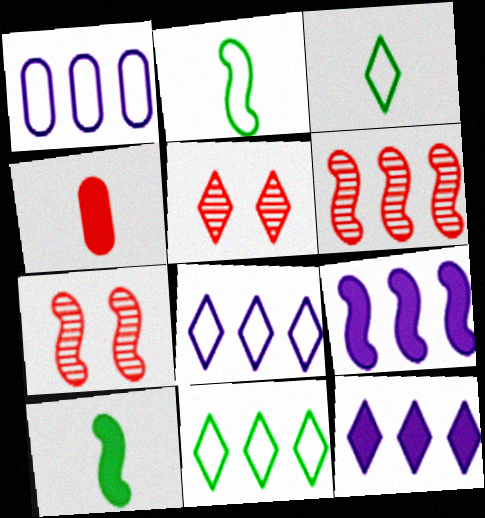[[1, 5, 10], 
[2, 7, 9], 
[3, 5, 12]]